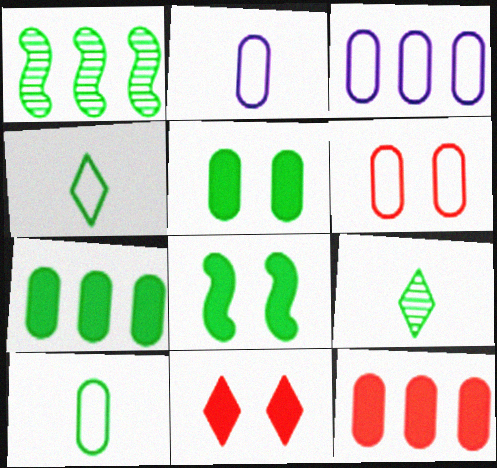[[1, 2, 11], 
[1, 4, 5], 
[3, 6, 10]]